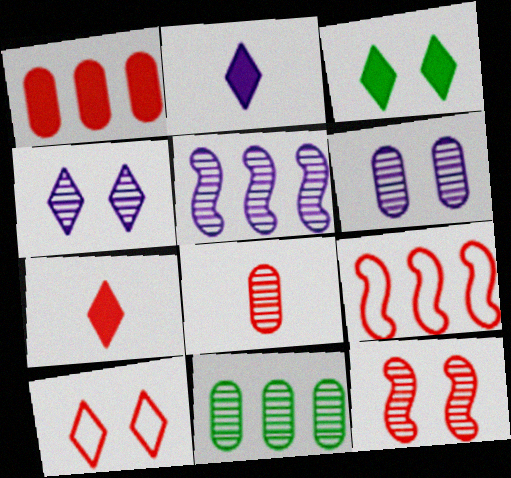[[3, 4, 10], 
[6, 8, 11]]